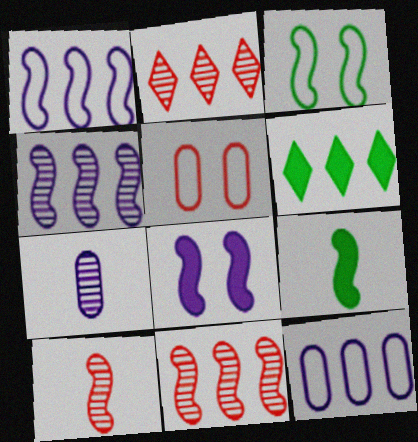[[6, 11, 12]]